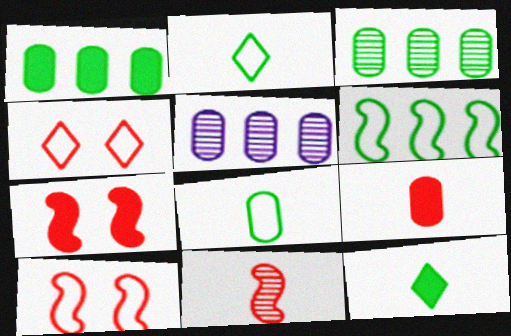[[2, 5, 7], 
[5, 10, 12]]